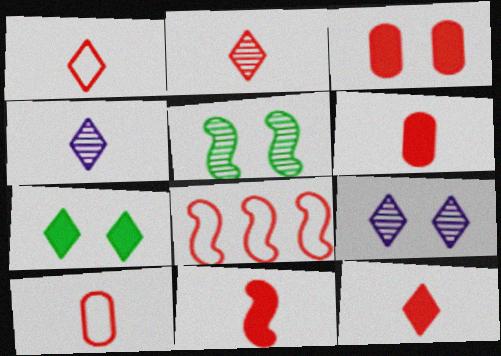[[1, 2, 12], 
[2, 3, 8], 
[2, 10, 11], 
[6, 11, 12]]